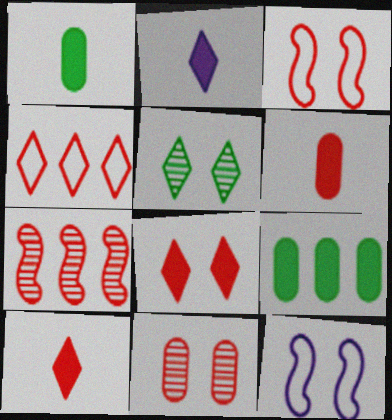[[2, 4, 5], 
[3, 8, 11]]